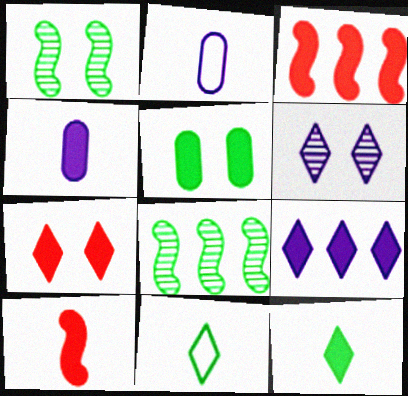[[2, 7, 8], 
[4, 10, 12], 
[5, 8, 11], 
[5, 9, 10], 
[7, 9, 12]]